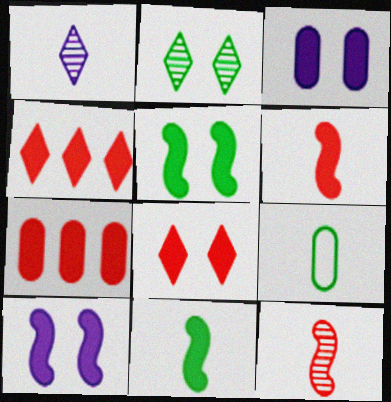[[1, 6, 9], 
[3, 4, 11], 
[3, 5, 8], 
[6, 7, 8]]